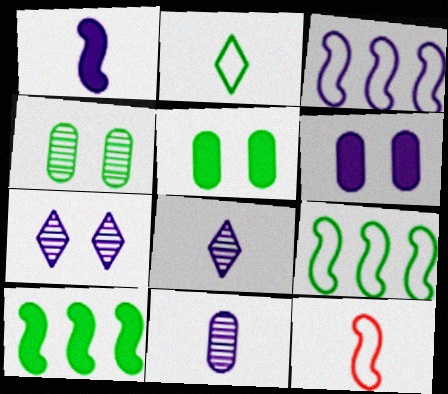[[2, 4, 10], 
[3, 6, 8]]